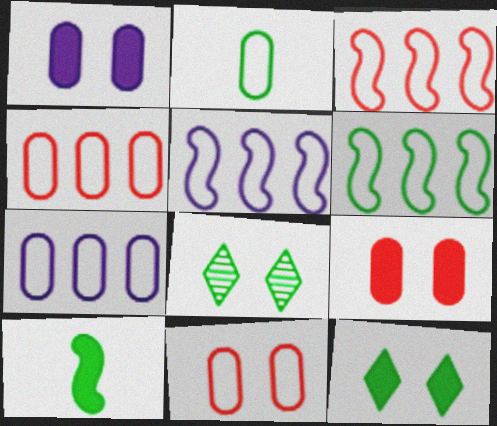[[2, 7, 11], 
[3, 5, 6]]